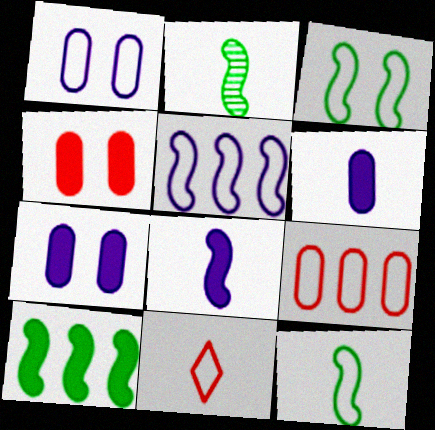[[2, 3, 10], 
[2, 6, 11]]